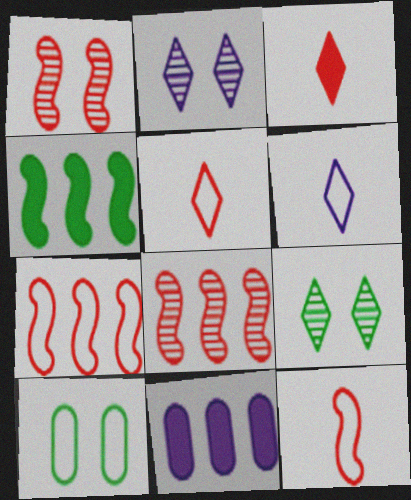[[6, 7, 10], 
[9, 11, 12]]